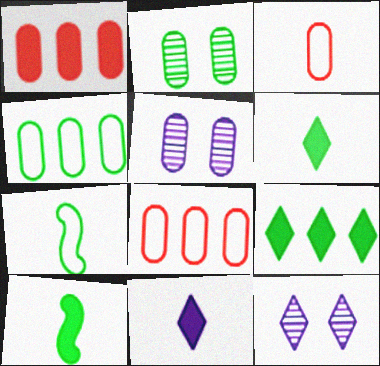[[1, 7, 12], 
[2, 7, 9], 
[8, 10, 12]]